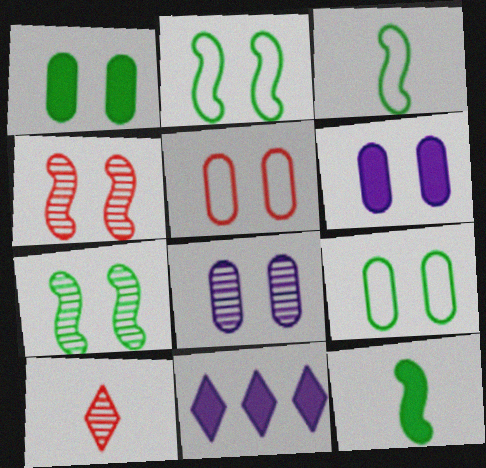[[1, 5, 8]]